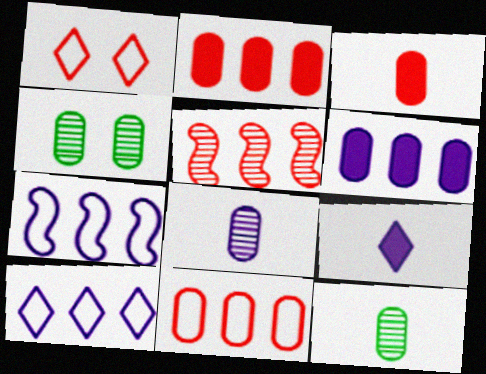[[1, 3, 5]]